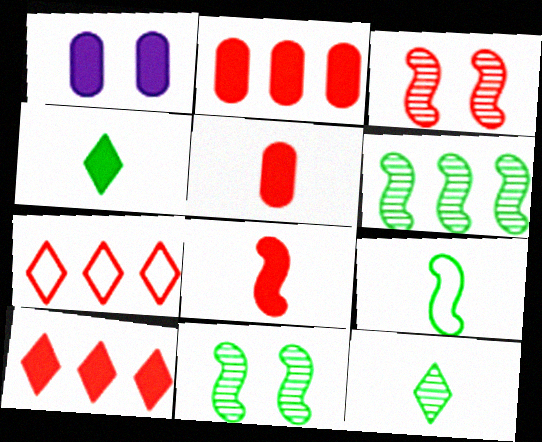[[3, 5, 7]]